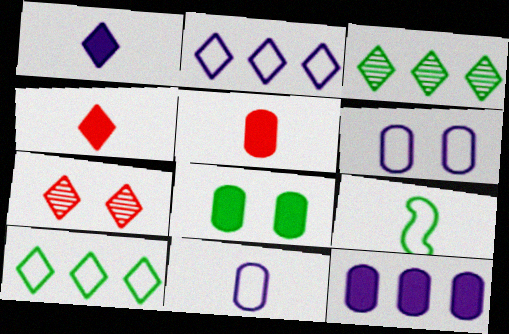[[1, 7, 10], 
[3, 8, 9], 
[5, 8, 12], 
[7, 9, 12]]